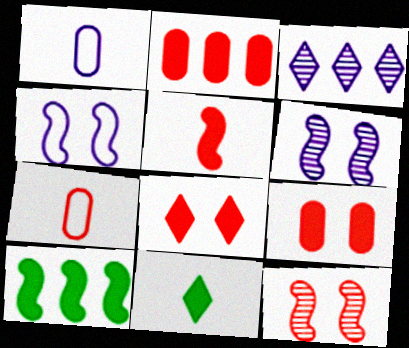[[2, 5, 8]]